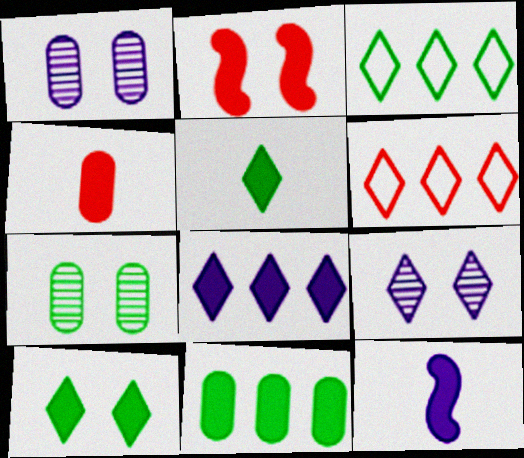[[4, 5, 12], 
[5, 6, 9], 
[6, 7, 12]]